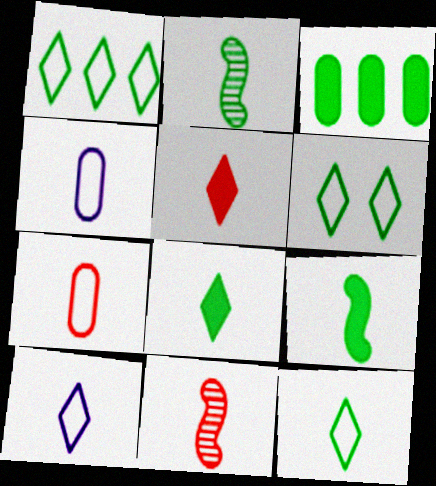[[1, 6, 12], 
[2, 3, 6], 
[2, 4, 5], 
[4, 8, 11], 
[5, 7, 11]]